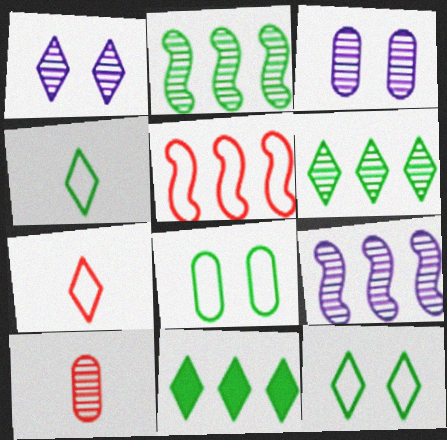[[1, 2, 10], 
[1, 7, 11]]